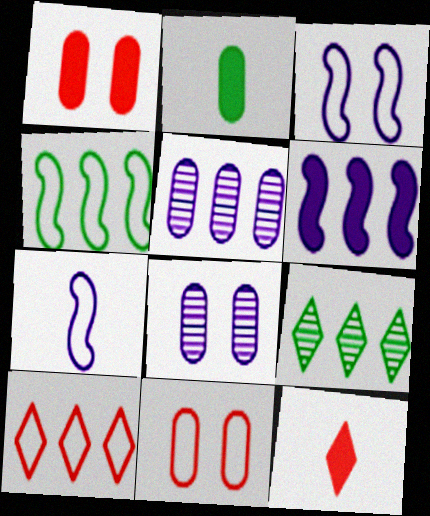[[1, 7, 9], 
[2, 5, 11], 
[4, 8, 12]]